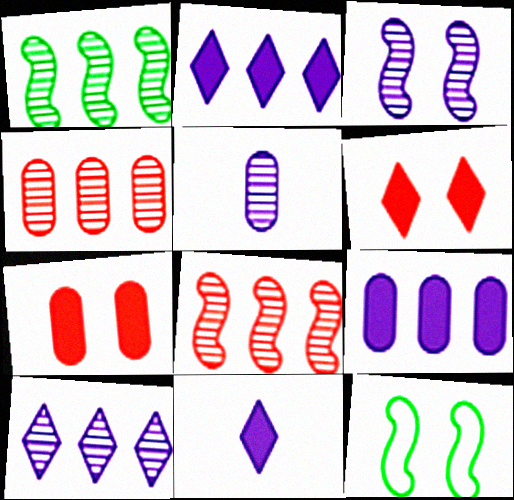[[1, 4, 10], 
[3, 5, 10], 
[4, 11, 12]]